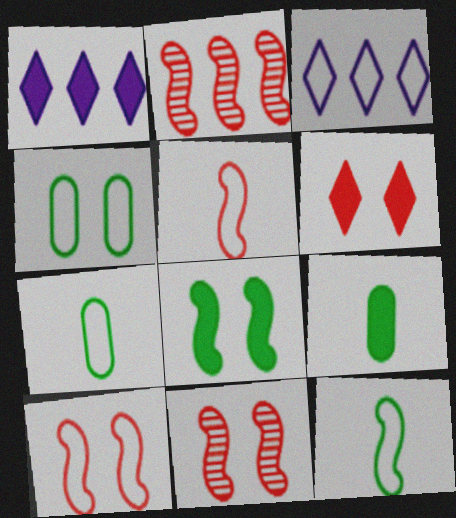[[1, 7, 11], 
[3, 4, 5], 
[3, 7, 10], 
[3, 9, 11]]